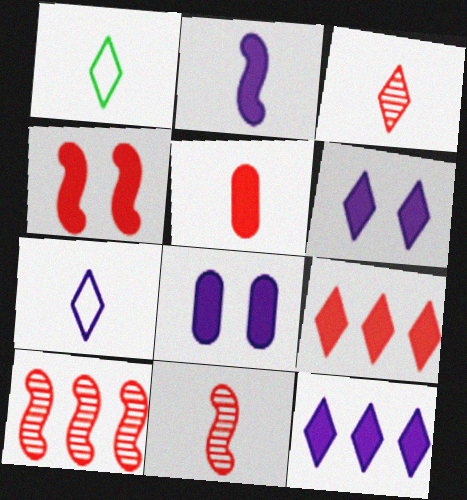[[1, 8, 10], 
[2, 8, 12], 
[4, 5, 9]]